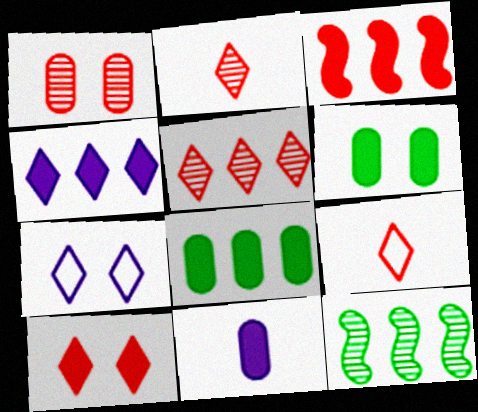[[1, 3, 9], 
[3, 4, 8], 
[5, 9, 10]]